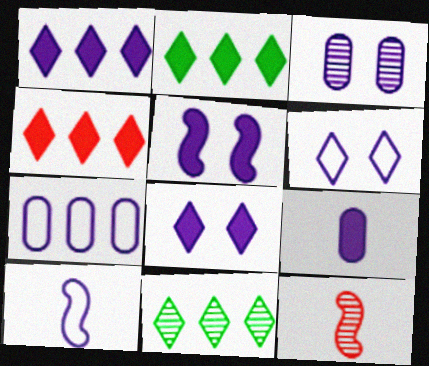[[1, 2, 4], 
[1, 3, 10], 
[1, 5, 9], 
[3, 5, 6], 
[3, 7, 9], 
[3, 11, 12], 
[6, 7, 10]]